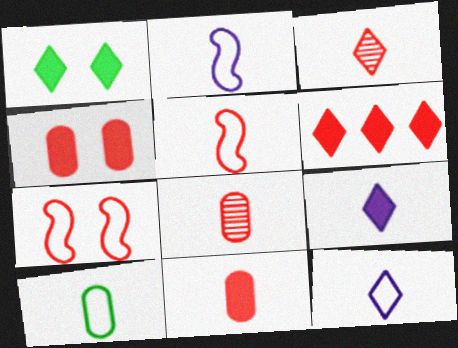[[1, 6, 9], 
[3, 5, 11], 
[5, 10, 12], 
[6, 7, 8]]